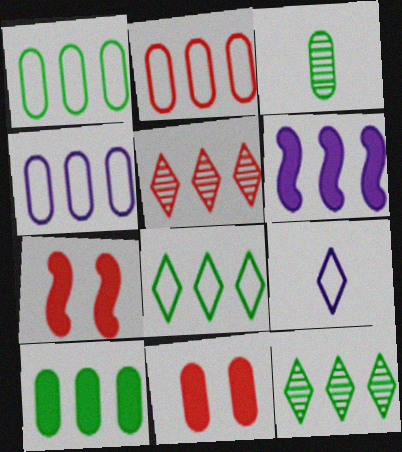[[1, 2, 4], 
[1, 5, 6], 
[2, 6, 12], 
[3, 4, 11]]